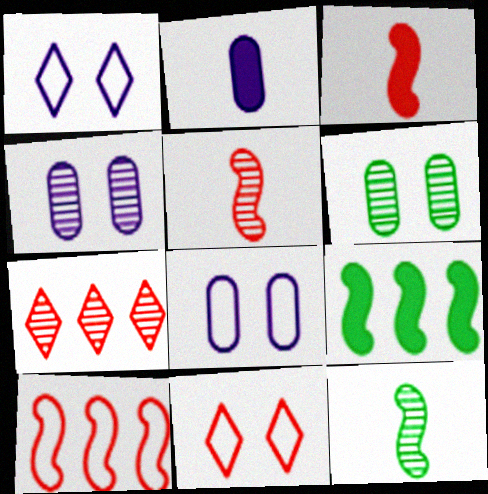[[4, 7, 12]]